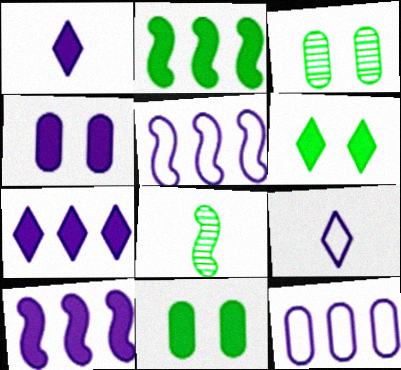[[1, 4, 10]]